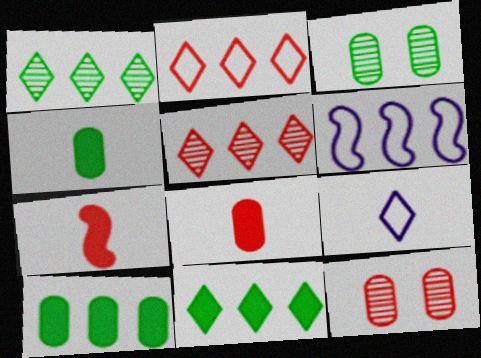[[2, 7, 12], 
[5, 6, 10]]